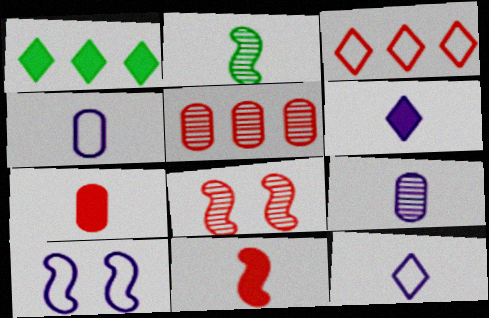[[1, 4, 8], 
[2, 7, 12], 
[3, 7, 8]]